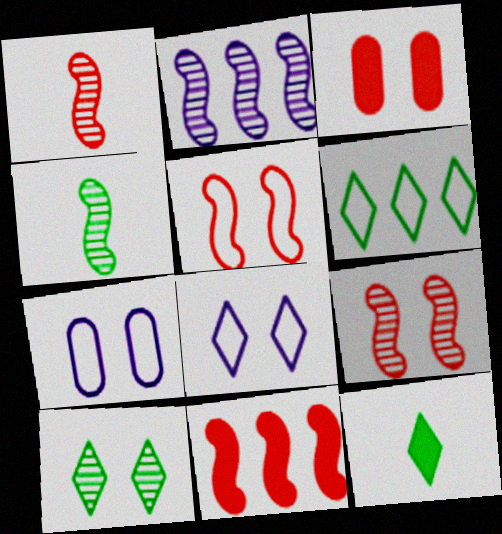[[1, 5, 11], 
[2, 4, 9], 
[6, 10, 12]]